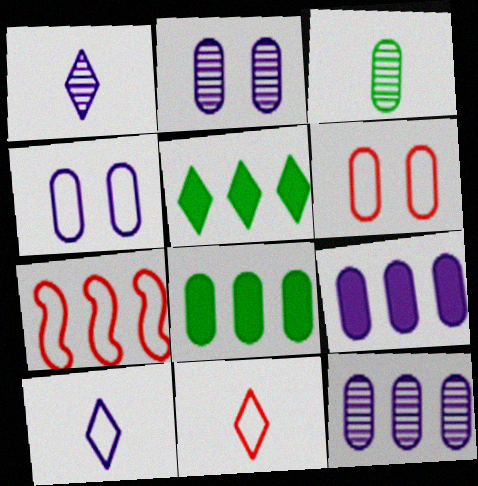[[3, 6, 9], 
[5, 7, 12], 
[6, 7, 11]]